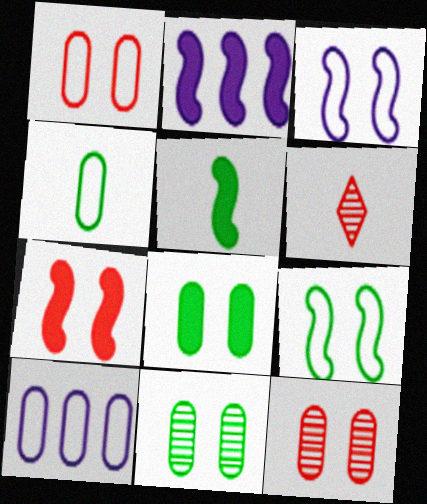[[1, 4, 10], 
[2, 5, 7]]